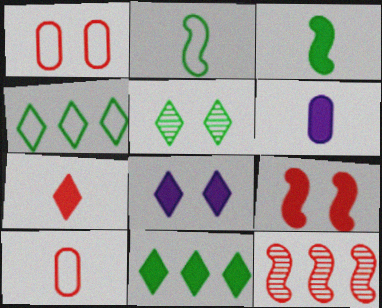[[1, 7, 12], 
[3, 6, 7], 
[6, 9, 11], 
[7, 8, 11]]